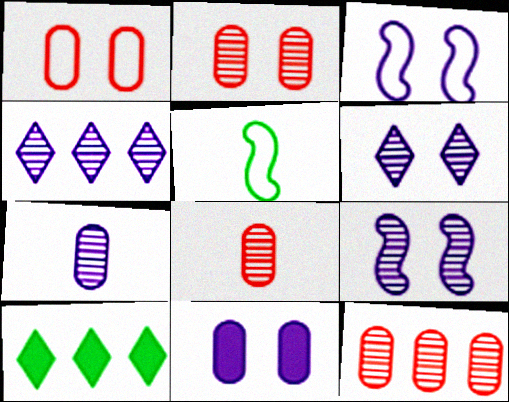[[2, 8, 12], 
[3, 6, 11], 
[3, 8, 10], 
[4, 7, 9]]